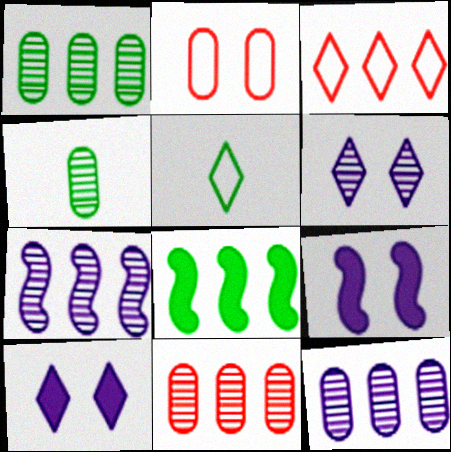[[1, 11, 12], 
[3, 4, 9], 
[3, 8, 12], 
[5, 9, 11]]